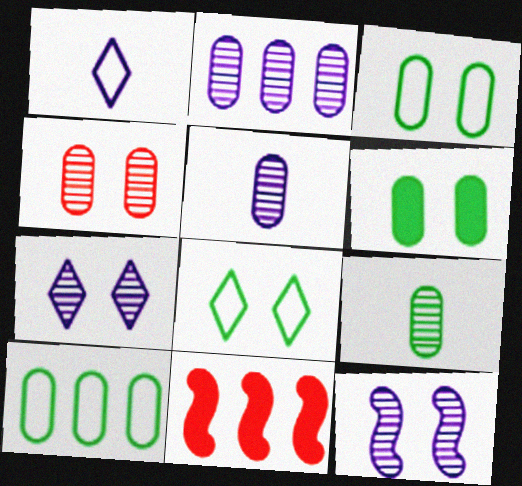[[2, 4, 9], 
[5, 8, 11], 
[6, 9, 10]]